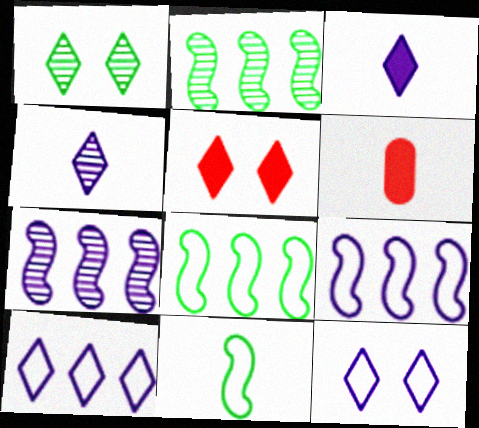[[1, 5, 12], 
[1, 6, 9], 
[2, 6, 12], 
[4, 6, 11]]